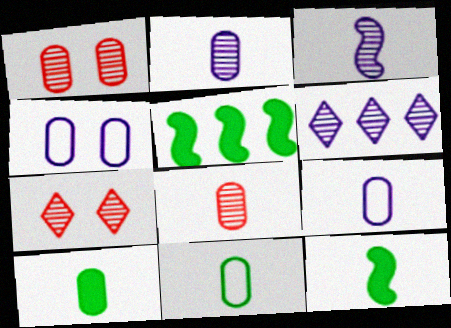[[5, 7, 9], 
[8, 9, 10]]